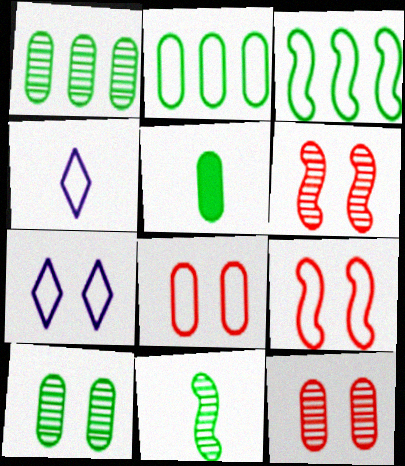[[2, 4, 9], 
[2, 5, 10], 
[3, 4, 8]]